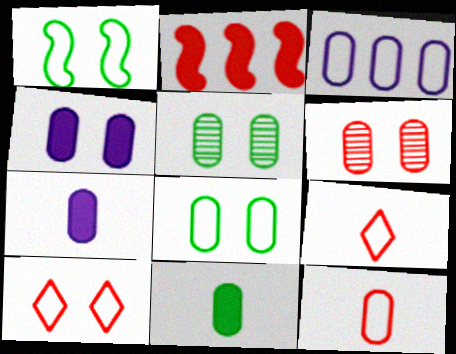[[1, 3, 9], 
[2, 6, 9], 
[3, 6, 11], 
[3, 8, 12], 
[4, 6, 8]]